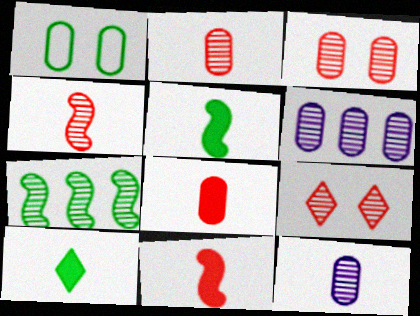[[1, 6, 8], 
[1, 7, 10], 
[7, 9, 12]]